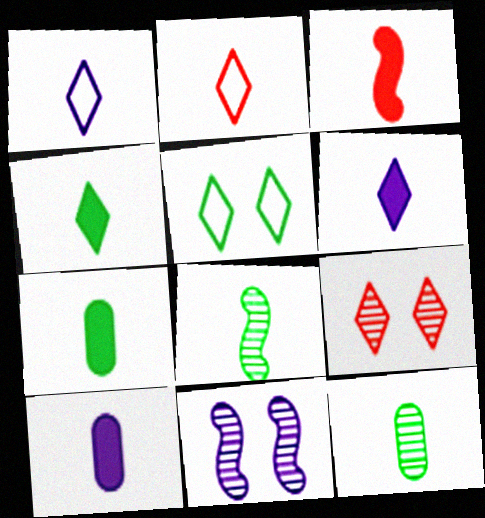[[1, 3, 12], 
[2, 8, 10], 
[3, 4, 10], 
[3, 6, 7]]